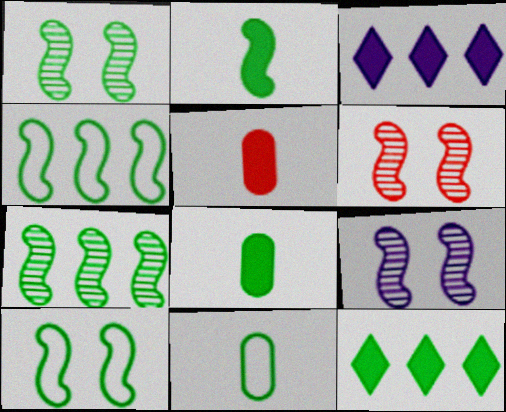[[1, 2, 4], 
[1, 6, 9], 
[1, 11, 12], 
[2, 7, 10], 
[3, 6, 11]]